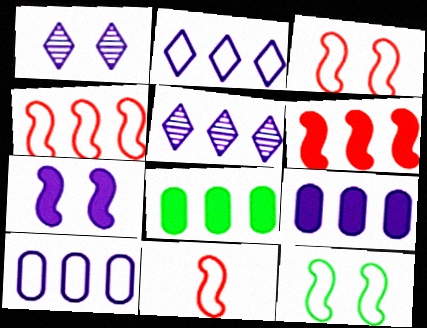[[1, 8, 11], 
[3, 4, 11], 
[4, 5, 8]]